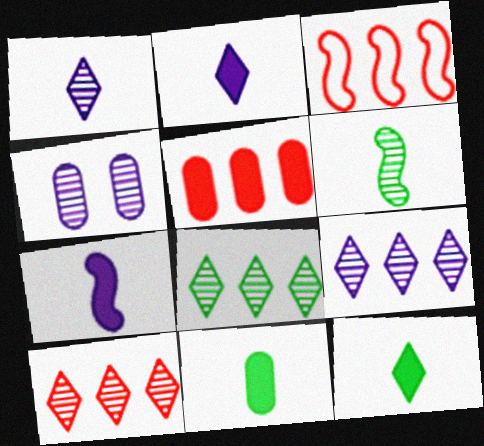[[3, 4, 12], 
[3, 5, 10], 
[4, 6, 10], 
[8, 9, 10]]